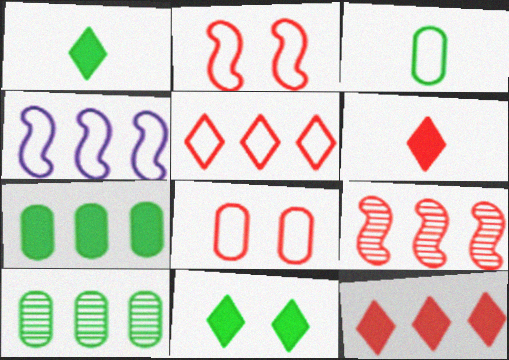[[4, 10, 12], 
[6, 8, 9]]